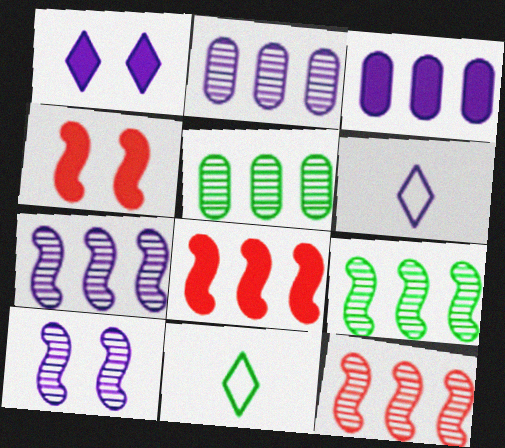[[2, 4, 11], 
[3, 6, 10], 
[4, 5, 6], 
[7, 9, 12]]